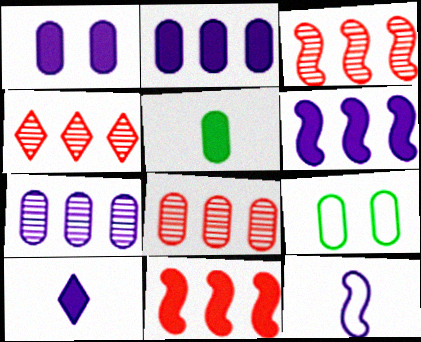[[1, 6, 10], 
[3, 4, 8], 
[3, 9, 10]]